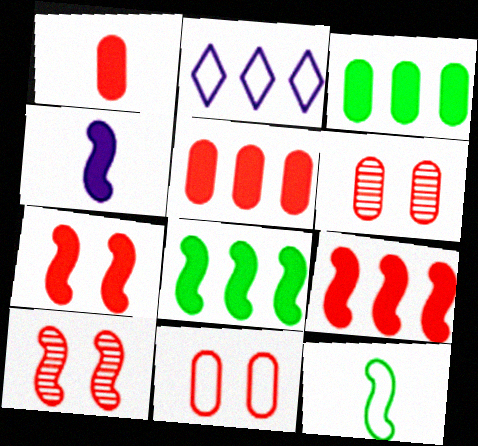[[2, 11, 12], 
[4, 7, 8]]